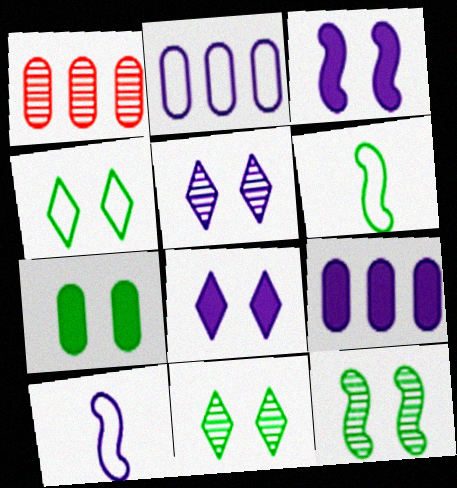[[1, 6, 8], 
[4, 7, 12], 
[5, 9, 10]]